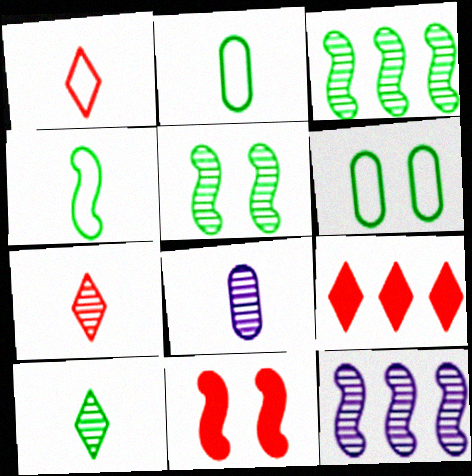[[4, 11, 12]]